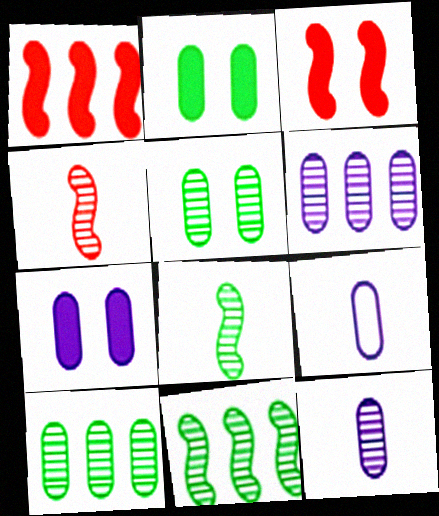[[6, 7, 9]]